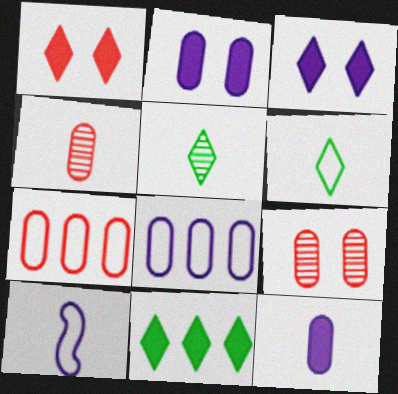[[9, 10, 11]]